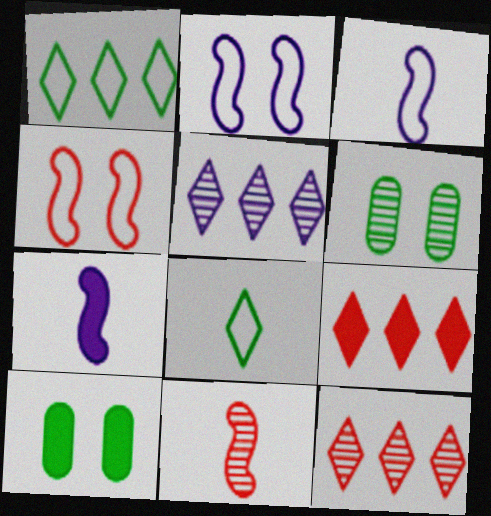[[1, 5, 9], 
[3, 6, 9], 
[3, 10, 12], 
[5, 6, 11], 
[7, 9, 10]]